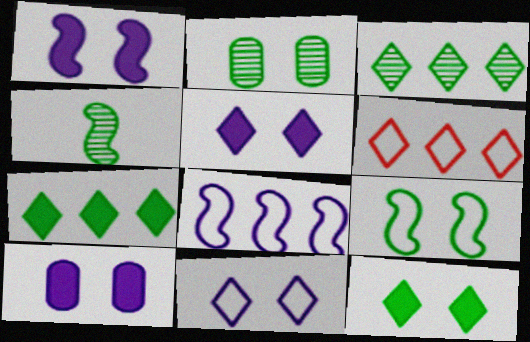[[1, 5, 10], 
[2, 3, 4], 
[2, 9, 12], 
[4, 6, 10]]